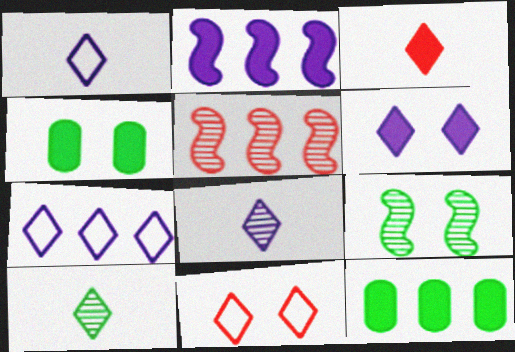[[1, 3, 10], 
[1, 4, 5], 
[2, 3, 4], 
[5, 7, 12], 
[6, 7, 8]]